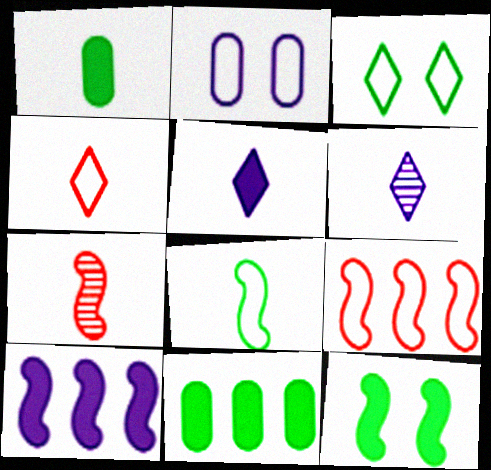[[2, 6, 10]]